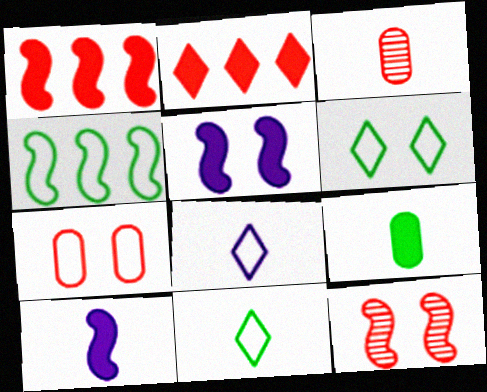[[2, 5, 9], 
[3, 10, 11], 
[4, 7, 8], 
[4, 10, 12]]